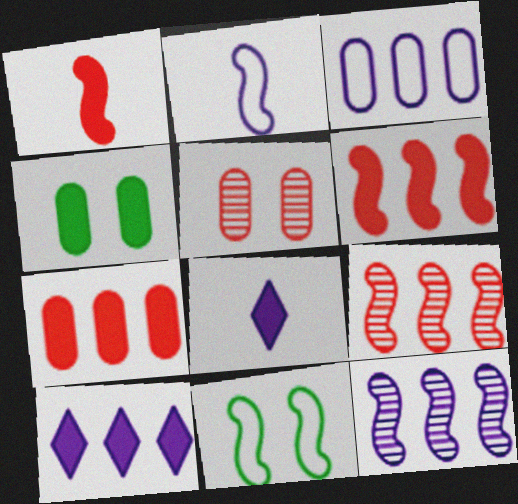[[1, 4, 10], 
[1, 11, 12], 
[3, 10, 12], 
[4, 6, 8]]